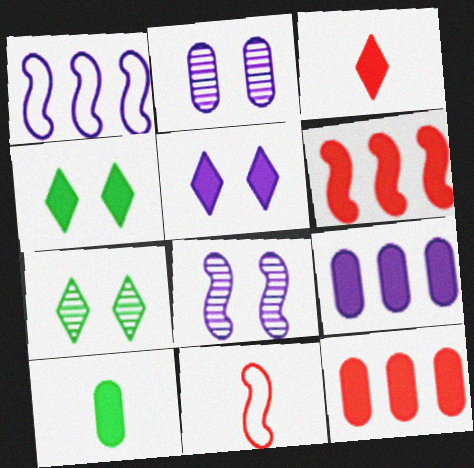[[5, 6, 10], 
[7, 9, 11]]